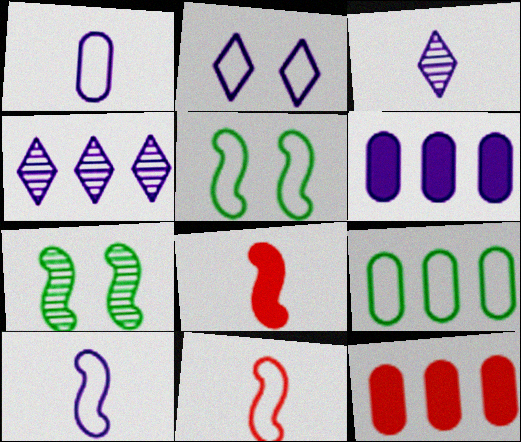[[2, 9, 11], 
[3, 5, 12]]